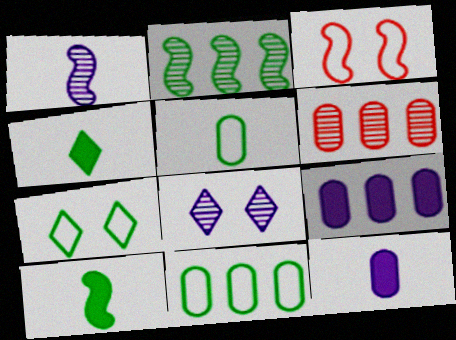[[6, 9, 11]]